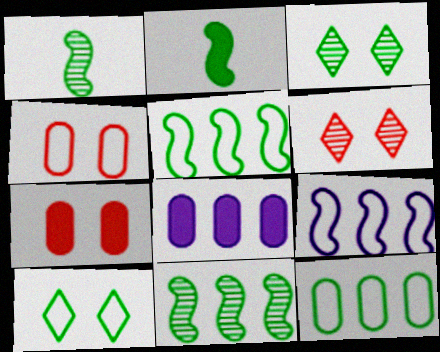[[2, 3, 12]]